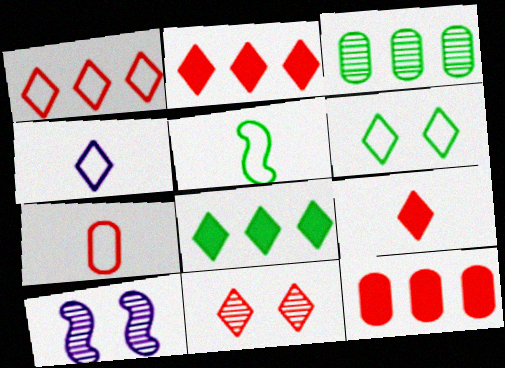[[1, 4, 6], 
[1, 9, 11], 
[4, 5, 7], 
[4, 8, 11], 
[7, 8, 10]]